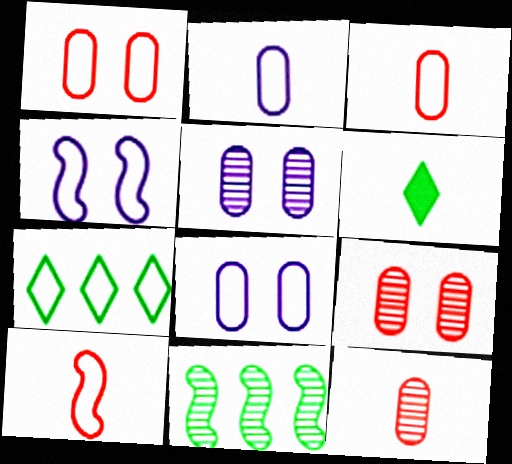[[3, 4, 7], 
[7, 8, 10]]